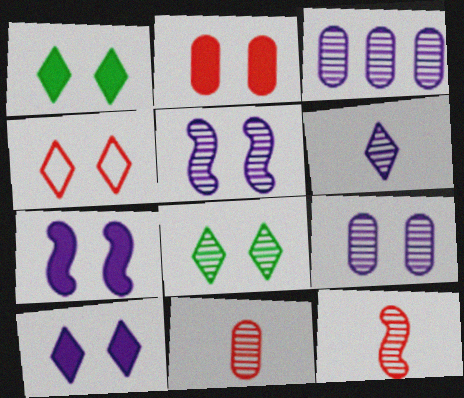[[1, 2, 7], 
[3, 5, 6], 
[3, 8, 12], 
[4, 8, 10]]